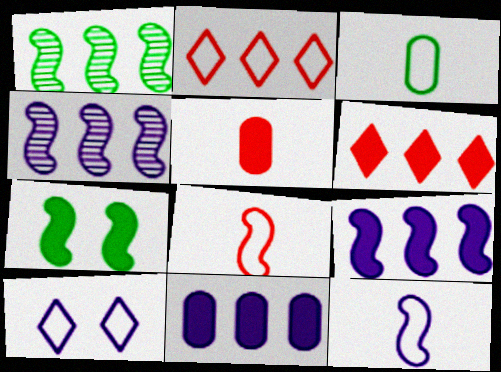[[1, 2, 11], 
[1, 5, 10], 
[4, 7, 8]]